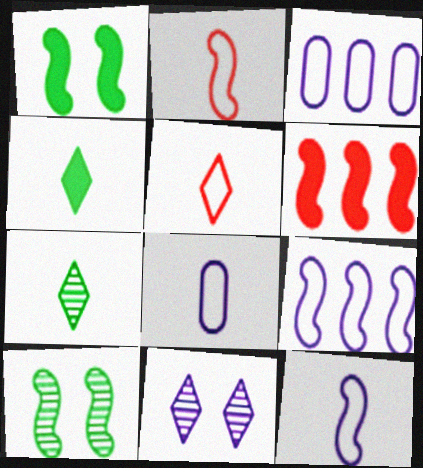[[6, 10, 12]]